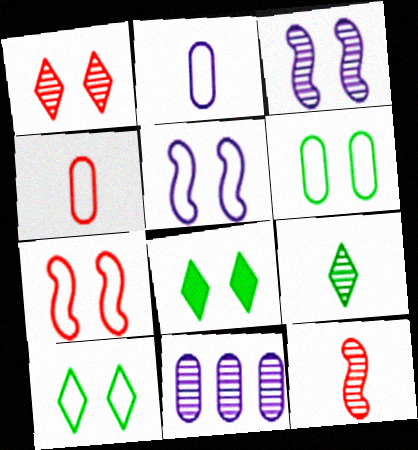[]